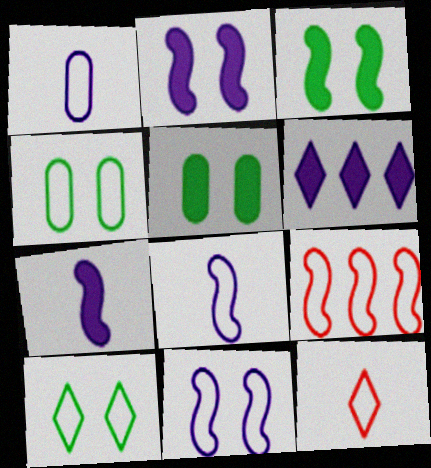[[1, 9, 10]]